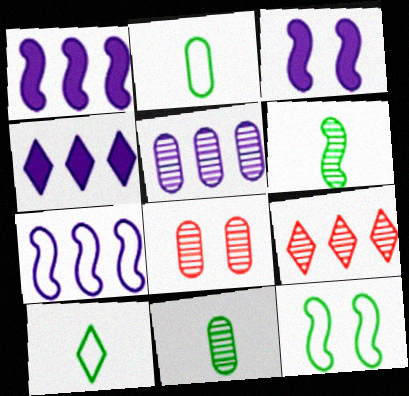[[1, 8, 10], 
[2, 3, 9], 
[4, 5, 7], 
[5, 8, 11]]